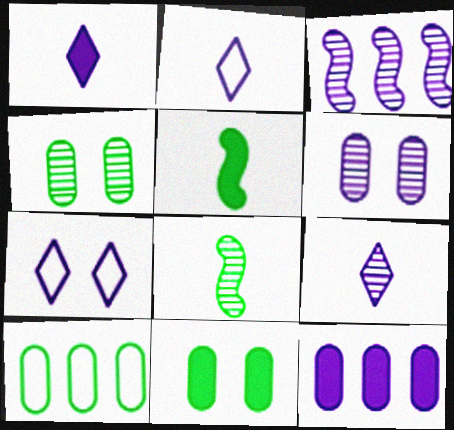[[1, 2, 9], 
[3, 6, 9]]